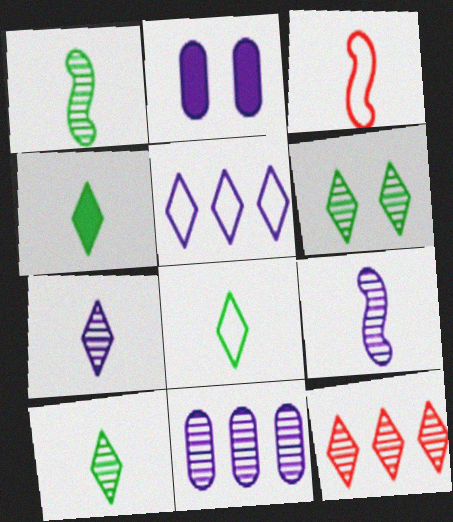[[2, 5, 9], 
[4, 8, 10], 
[6, 7, 12]]